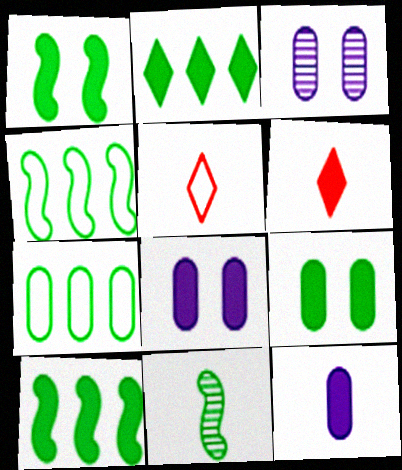[[1, 4, 11], 
[3, 4, 6], 
[3, 5, 10], 
[5, 11, 12], 
[6, 8, 10]]